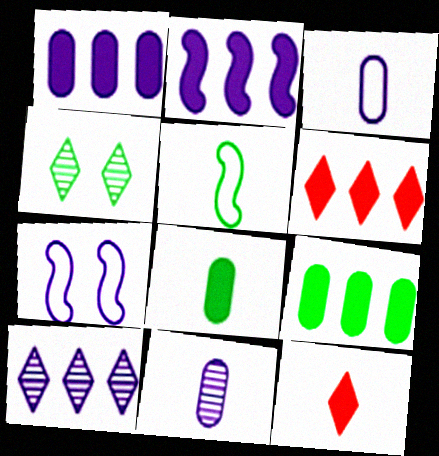[[2, 6, 9], 
[4, 5, 9], 
[5, 11, 12]]